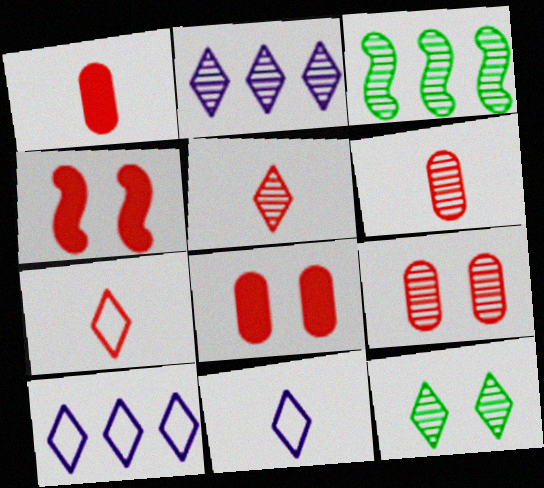[[2, 5, 12], 
[3, 8, 11]]